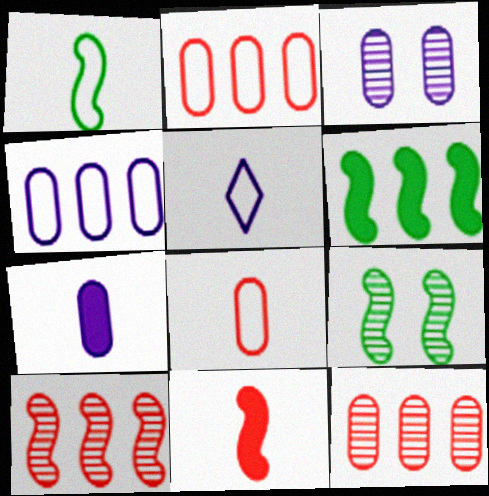[[1, 5, 8], 
[1, 6, 9], 
[3, 4, 7]]